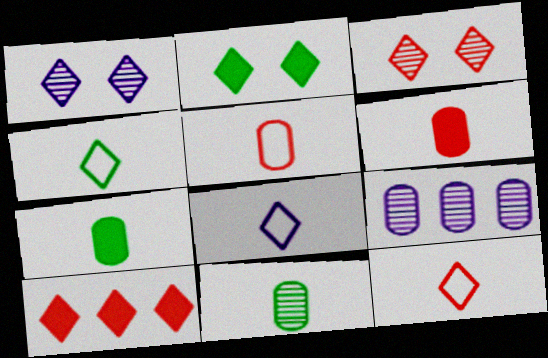[[1, 4, 10], 
[3, 10, 12], 
[4, 8, 12]]